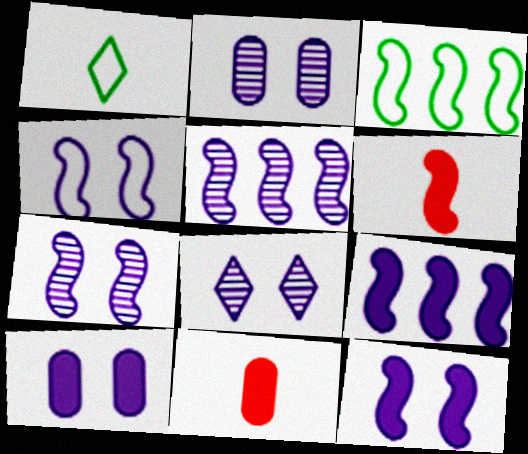[[2, 7, 8], 
[3, 6, 7], 
[3, 8, 11], 
[4, 7, 12], 
[4, 8, 10]]